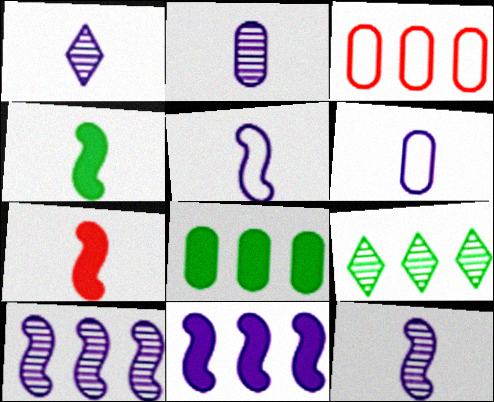[[1, 2, 12], 
[3, 9, 11]]